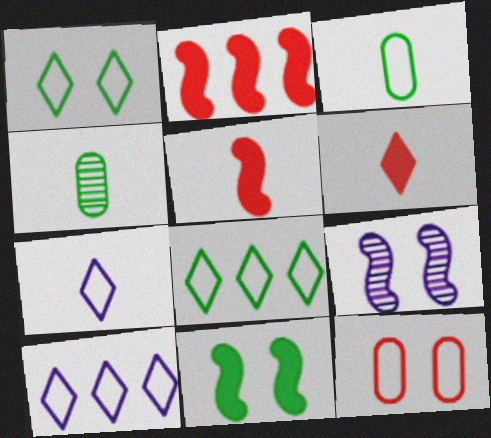[[4, 5, 7], 
[4, 8, 11]]